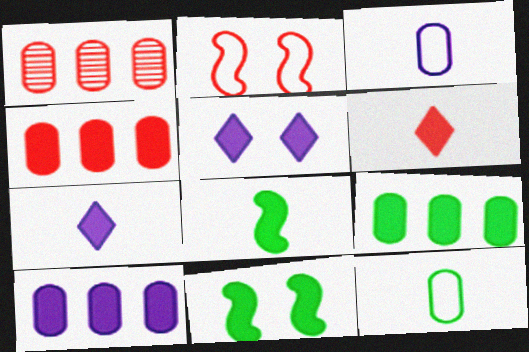[[1, 2, 6], 
[4, 5, 8], 
[4, 7, 11], 
[4, 9, 10], 
[6, 10, 11]]